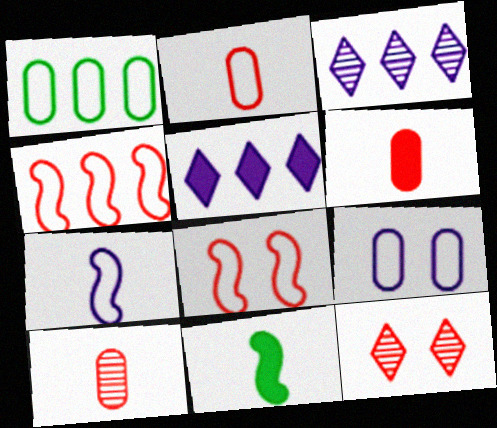[[1, 2, 9], 
[2, 6, 10], 
[4, 6, 12]]